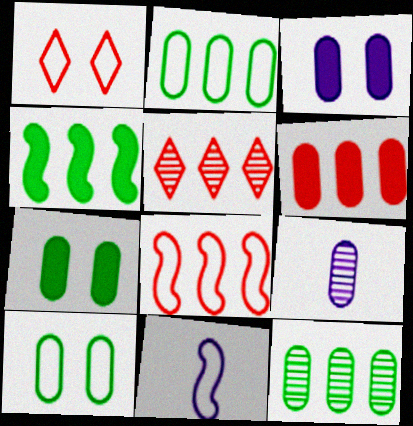[[1, 2, 11], 
[1, 4, 9], 
[5, 6, 8], 
[5, 7, 11], 
[6, 9, 10]]